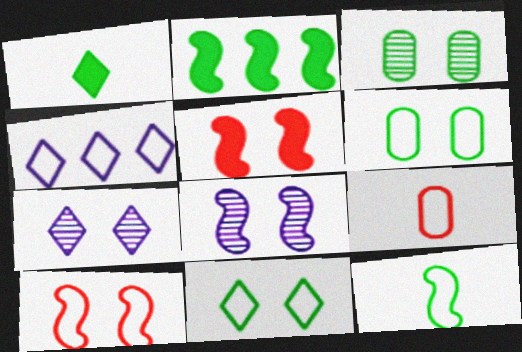[[2, 7, 9], 
[5, 6, 7]]